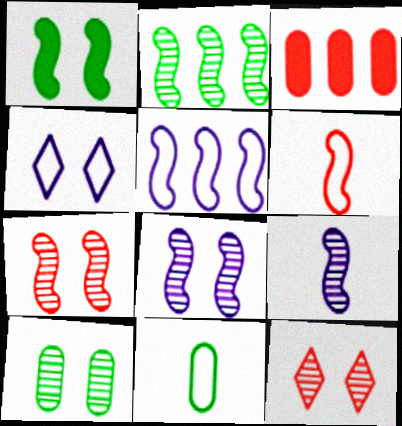[[2, 7, 9], 
[3, 6, 12], 
[8, 10, 12]]